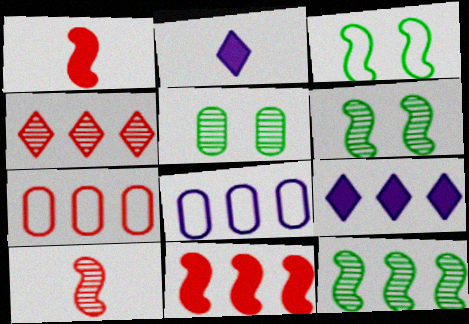[[2, 6, 7], 
[4, 7, 11], 
[7, 9, 12]]